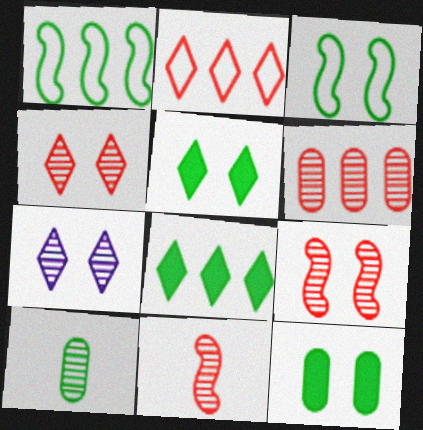[[1, 5, 10], 
[3, 8, 10], 
[4, 6, 11]]